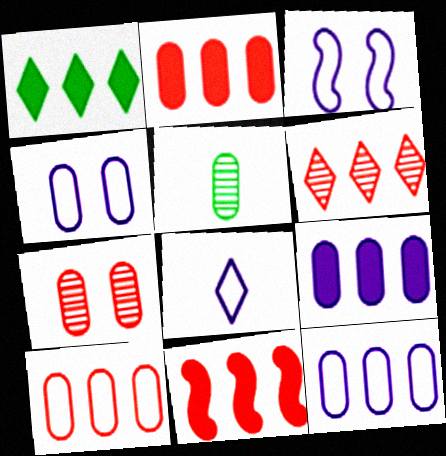[[1, 9, 11], 
[2, 4, 5], 
[3, 8, 12], 
[6, 10, 11]]